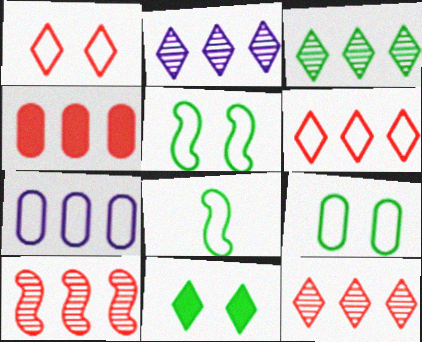[[1, 7, 8], 
[2, 3, 12], 
[4, 6, 10]]